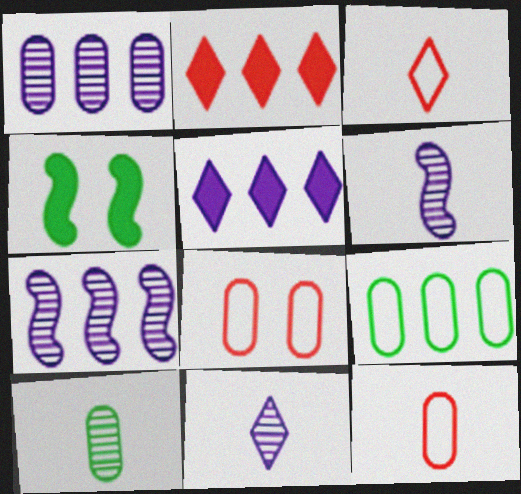[[1, 3, 4], 
[2, 7, 9]]